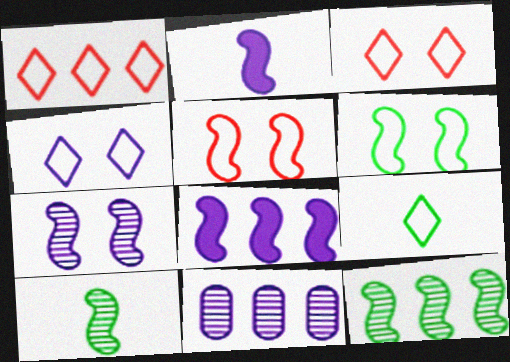[[1, 4, 9], 
[2, 4, 11], 
[2, 5, 12], 
[5, 8, 10]]